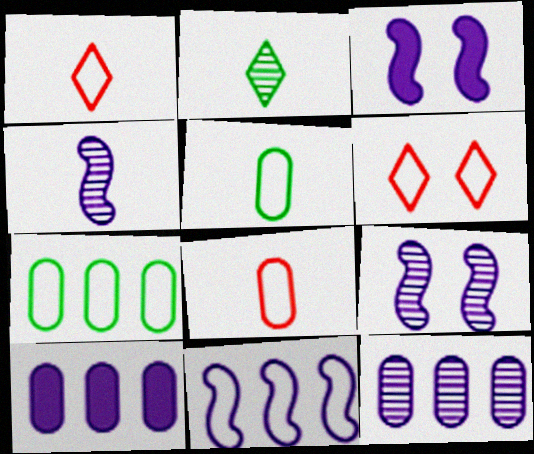[[3, 4, 11], 
[5, 6, 11]]